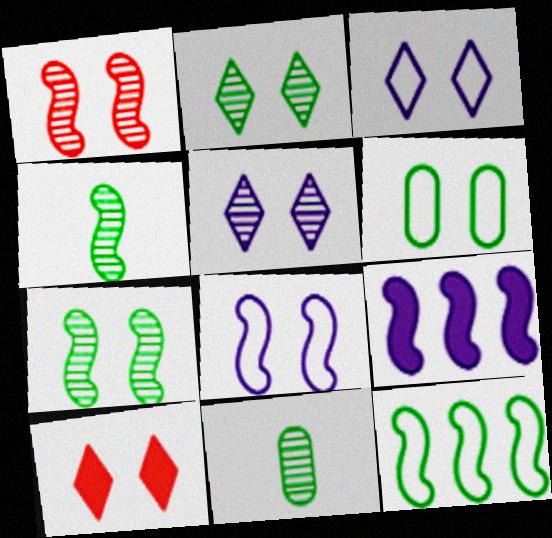[[2, 3, 10]]